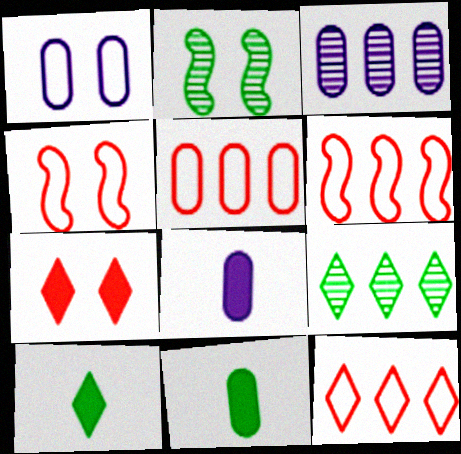[[1, 2, 7], 
[1, 3, 8], 
[2, 8, 12], 
[3, 4, 10], 
[4, 8, 9], 
[5, 6, 12]]